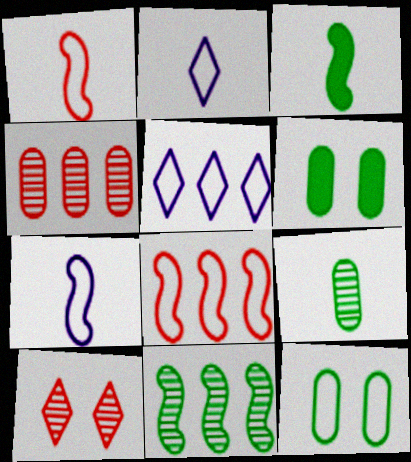[[1, 5, 12], 
[2, 8, 12]]